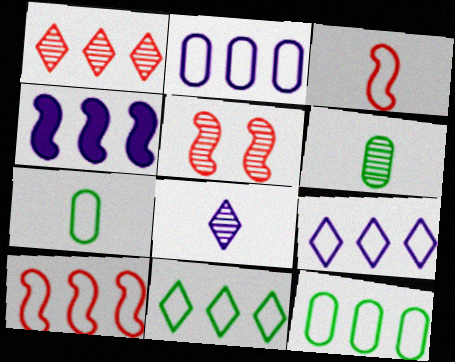[[1, 4, 12], 
[2, 10, 11], 
[9, 10, 12]]